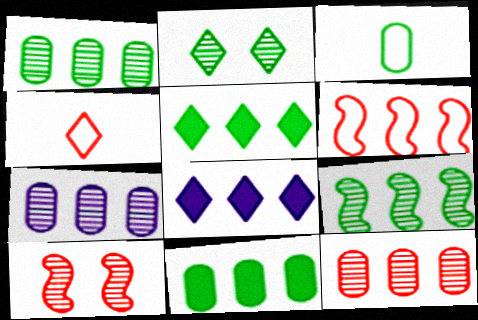[[1, 6, 8], 
[1, 7, 12], 
[2, 4, 8], 
[3, 8, 10], 
[5, 6, 7]]